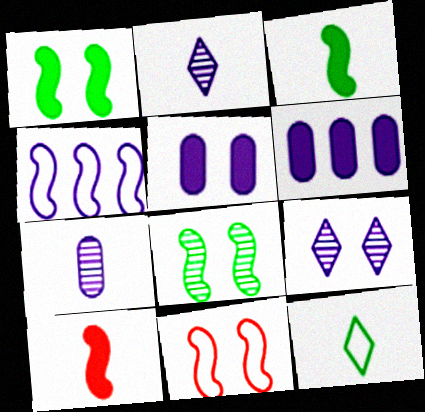[[2, 4, 5], 
[4, 8, 10], 
[7, 10, 12]]